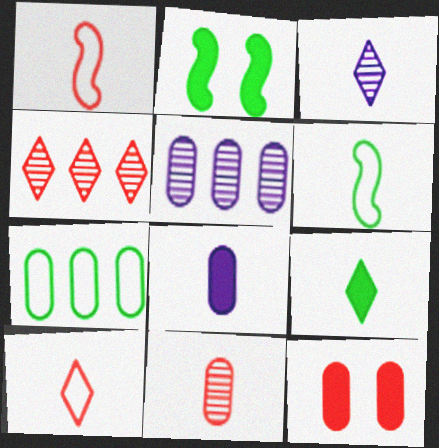[[1, 4, 12], 
[2, 5, 10], 
[3, 9, 10]]